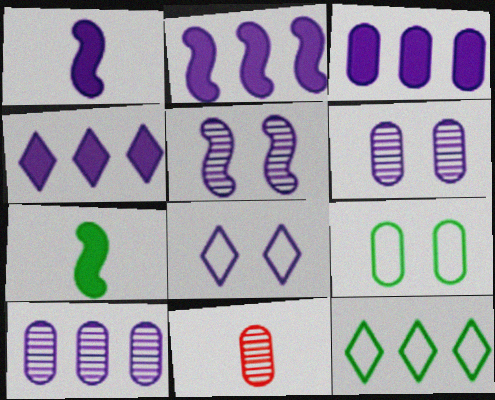[[1, 8, 10], 
[2, 3, 4], 
[3, 9, 11]]